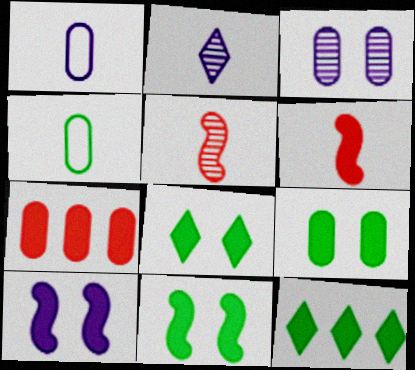[[2, 4, 6], 
[3, 4, 7], 
[8, 9, 11]]